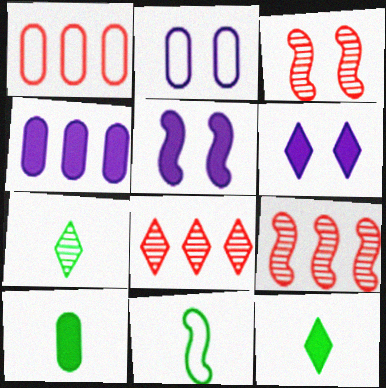[[1, 5, 7], 
[2, 9, 12], 
[5, 9, 11], 
[7, 10, 11]]